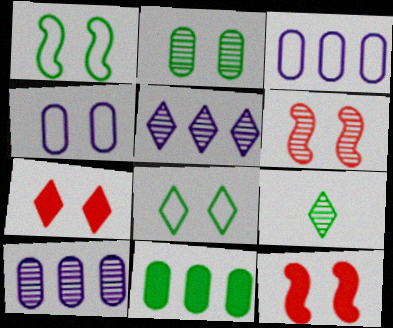[[1, 9, 11], 
[3, 9, 12], 
[6, 9, 10]]